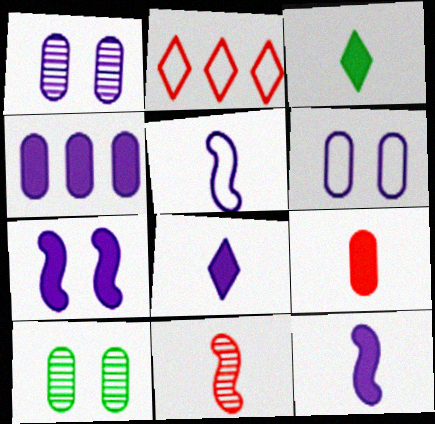[[2, 10, 12], 
[3, 9, 12], 
[4, 7, 8]]